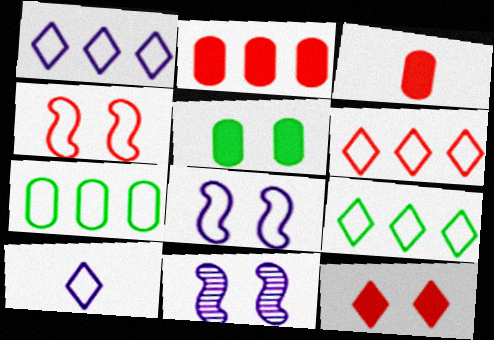[[1, 6, 9], 
[3, 9, 11], 
[4, 7, 10]]